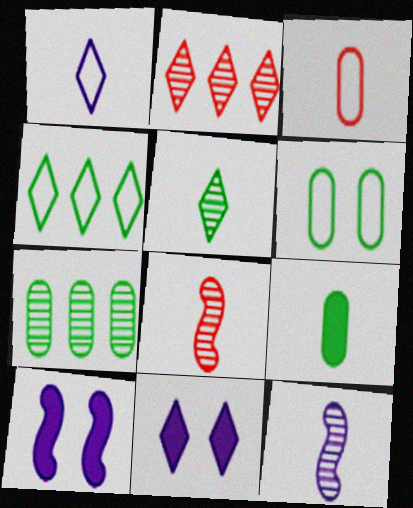[[1, 8, 9], 
[6, 7, 9]]